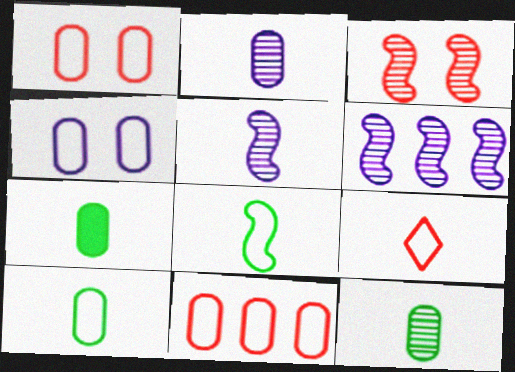[[4, 10, 11], 
[5, 7, 9], 
[7, 10, 12]]